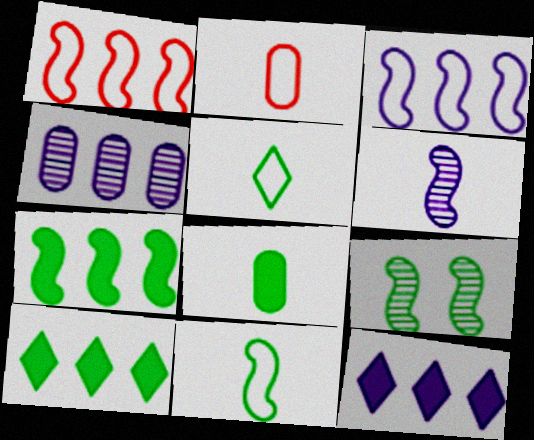[[1, 4, 10], 
[2, 9, 12], 
[3, 4, 12], 
[7, 9, 11]]